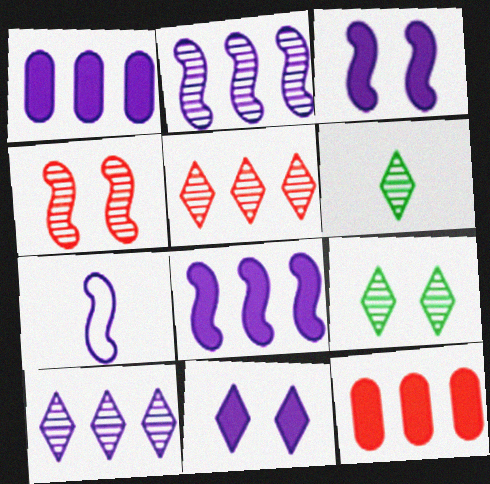[[2, 3, 7], 
[7, 9, 12]]